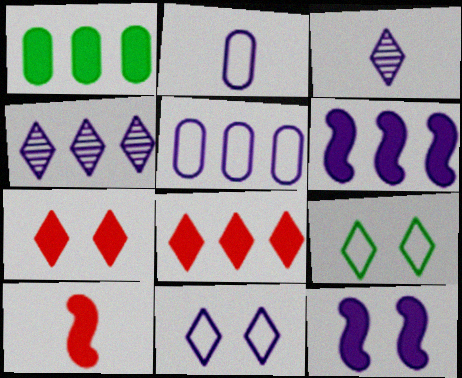[[1, 6, 8], 
[2, 4, 12], 
[3, 5, 12], 
[3, 8, 9], 
[4, 5, 6]]